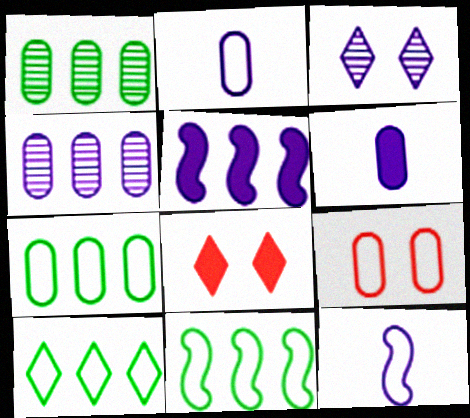[[1, 6, 9], 
[1, 8, 12], 
[2, 3, 5], 
[2, 7, 9], 
[7, 10, 11], 
[9, 10, 12]]